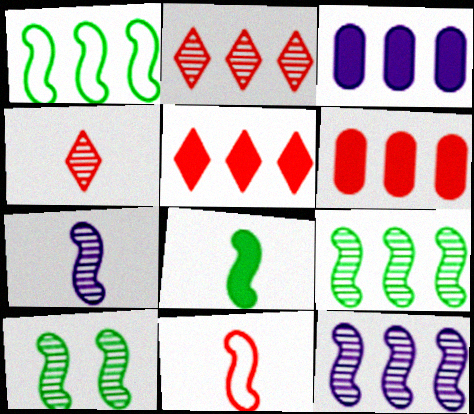[[1, 2, 3], 
[1, 8, 10], 
[7, 8, 11]]